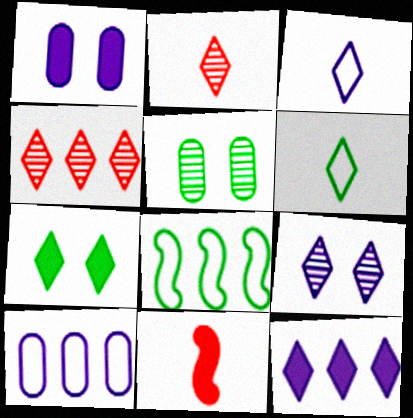[[1, 2, 8], 
[3, 4, 7], 
[3, 9, 12]]